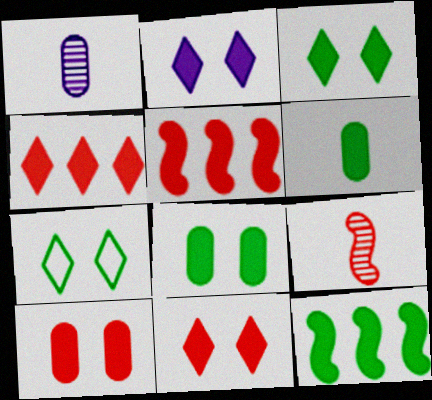[[1, 5, 7], 
[2, 3, 11], 
[2, 5, 6], 
[3, 6, 12]]